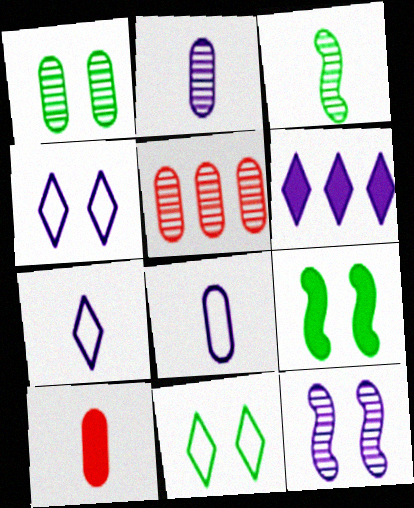[[1, 2, 5], 
[1, 9, 11], 
[3, 7, 10], 
[5, 7, 9], 
[6, 8, 12], 
[6, 9, 10]]